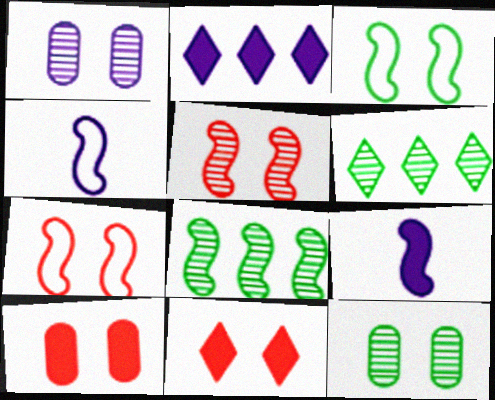[[1, 2, 4], 
[1, 3, 11], 
[4, 6, 10], 
[7, 8, 9]]